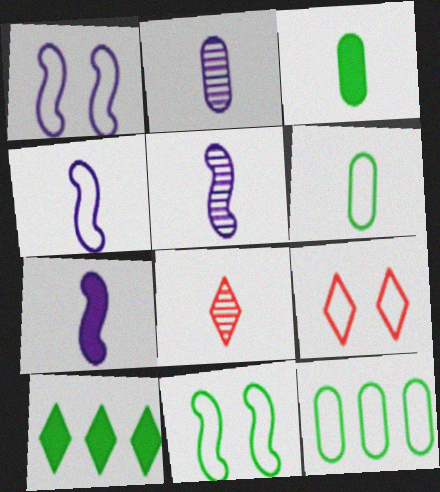[[3, 4, 8], 
[4, 5, 7], 
[4, 9, 12], 
[6, 7, 8]]